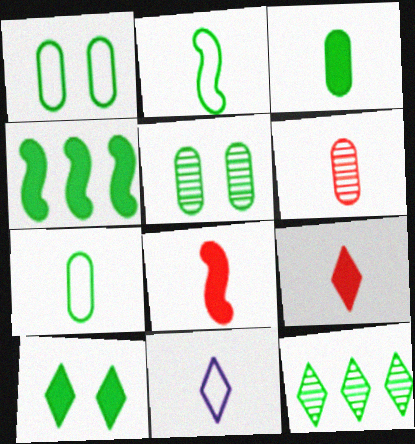[[3, 4, 10]]